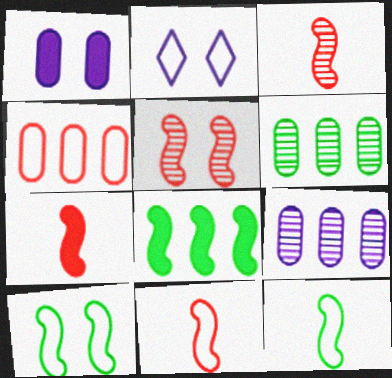[[2, 4, 12], 
[2, 6, 7], 
[3, 7, 11]]